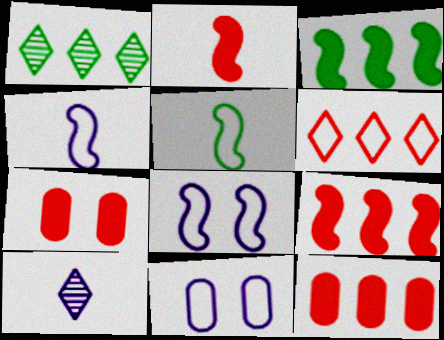[[1, 2, 11], 
[1, 4, 7], 
[5, 6, 11]]